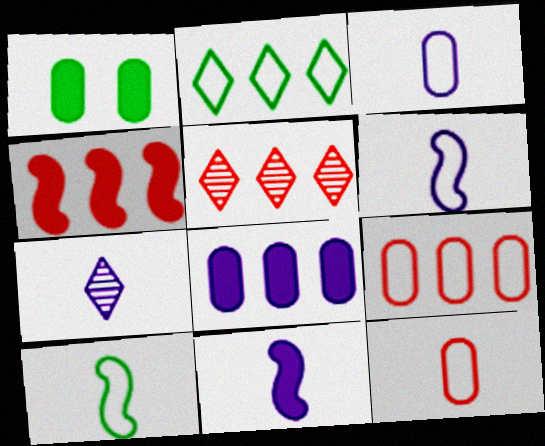[[1, 5, 6], 
[3, 7, 11], 
[4, 5, 9]]